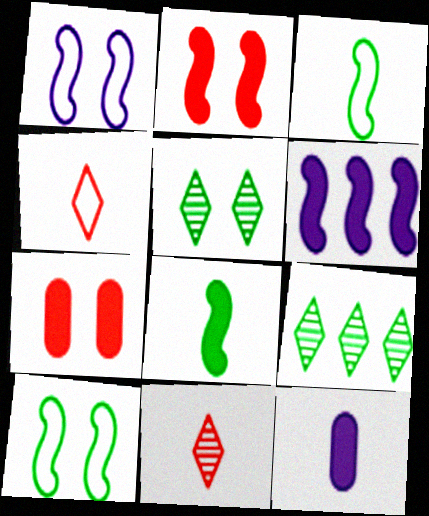[[1, 5, 7], 
[2, 6, 8], 
[3, 11, 12]]